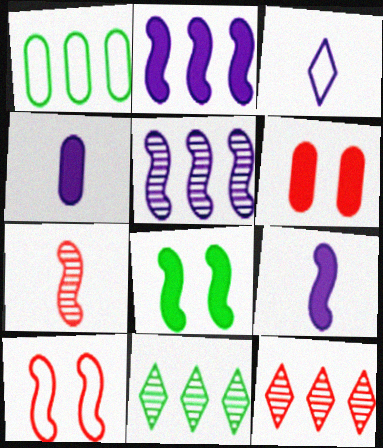[[1, 2, 12], 
[1, 3, 10], 
[4, 10, 11]]